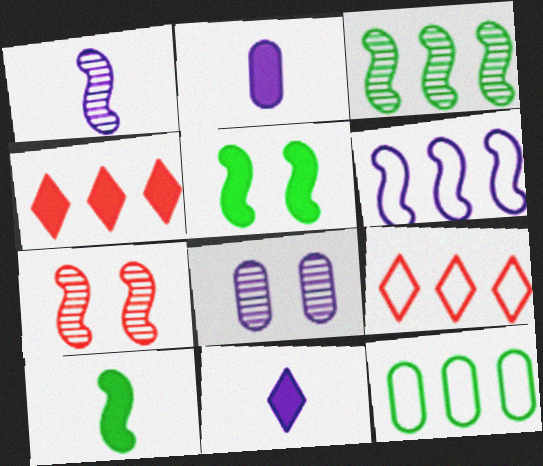[[1, 3, 7], 
[2, 4, 5], 
[6, 7, 10], 
[6, 8, 11], 
[6, 9, 12], 
[7, 11, 12], 
[8, 9, 10]]